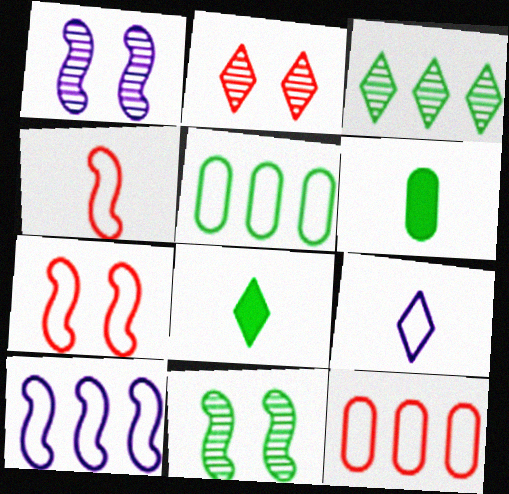[[1, 8, 12], 
[2, 6, 10], 
[5, 7, 9], 
[5, 8, 11]]